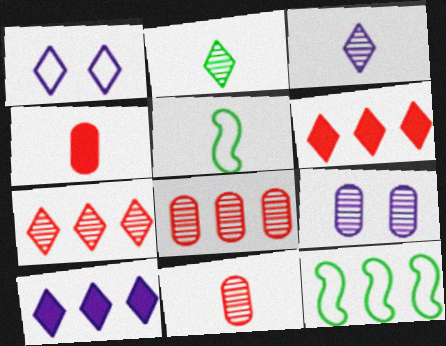[[1, 2, 6], 
[1, 3, 10], 
[3, 4, 5], 
[5, 6, 9], 
[8, 10, 12]]